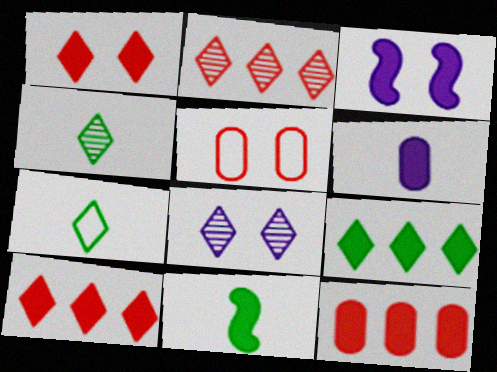[[2, 4, 8], 
[7, 8, 10]]